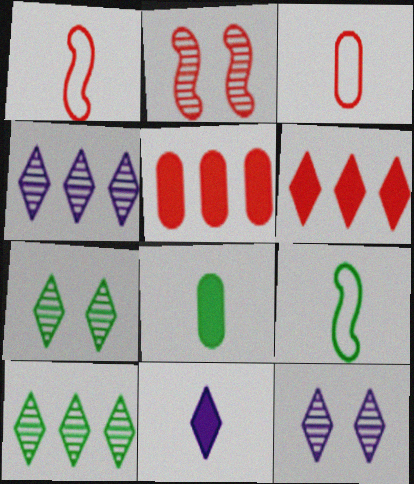[[2, 3, 6], 
[5, 9, 12]]